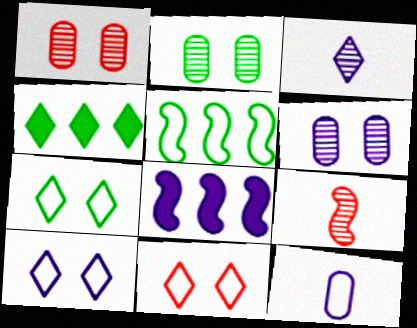[[1, 2, 6], 
[3, 4, 11], 
[5, 11, 12], 
[7, 10, 11]]